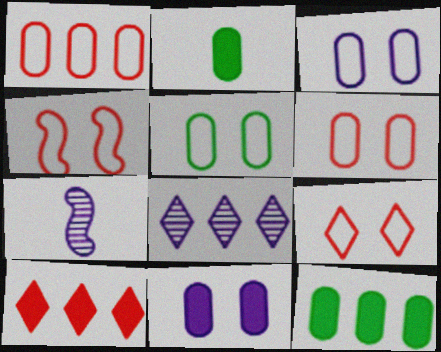[[2, 4, 8], 
[3, 5, 6], 
[4, 6, 9], 
[5, 7, 10], 
[7, 9, 12]]